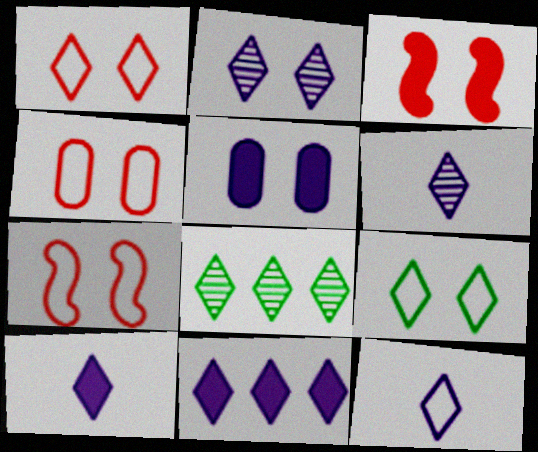[[1, 4, 7], 
[1, 8, 10], 
[2, 11, 12], 
[6, 10, 12]]